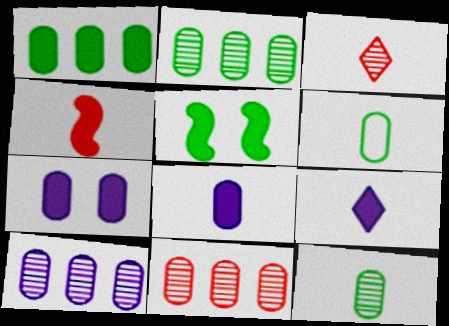[[2, 10, 11], 
[6, 7, 11]]